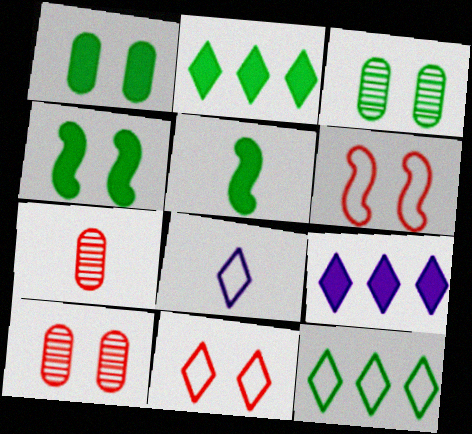[[1, 2, 5], 
[3, 5, 12], 
[5, 7, 8], 
[8, 11, 12]]